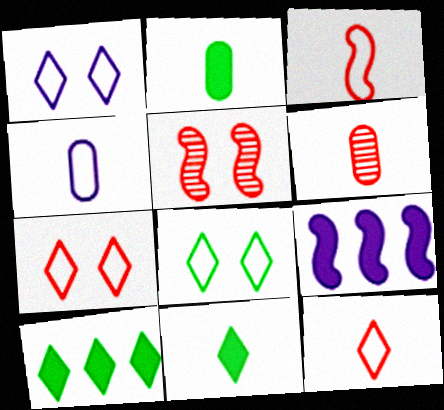[[1, 7, 8], 
[2, 4, 6], 
[4, 5, 10], 
[6, 8, 9]]